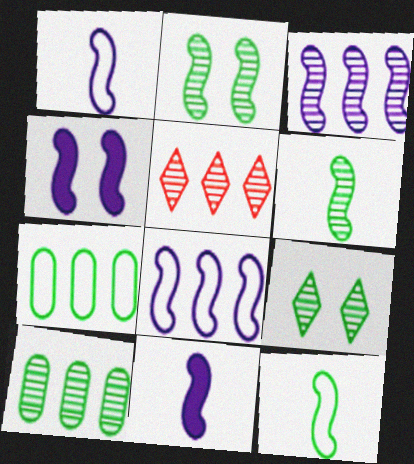[[1, 3, 4], 
[3, 5, 10], 
[6, 9, 10]]